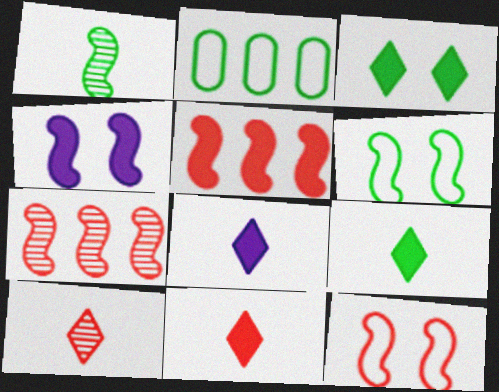[[1, 2, 3], 
[2, 4, 10], 
[8, 9, 11]]